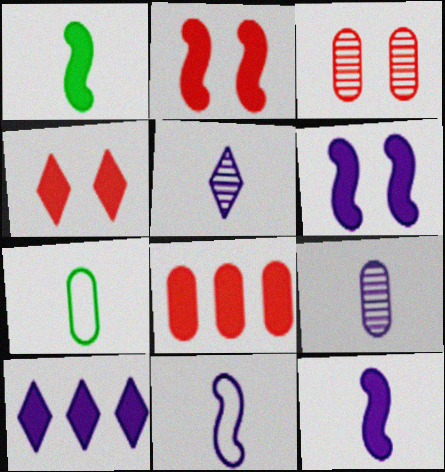[]